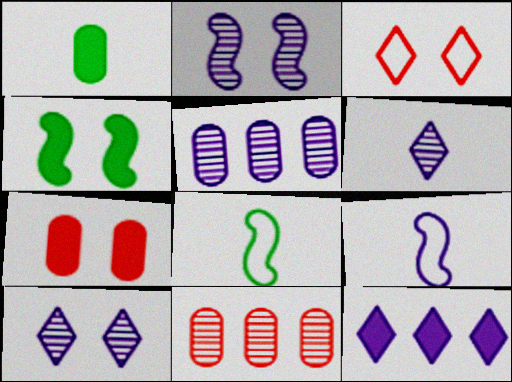[[2, 5, 6]]